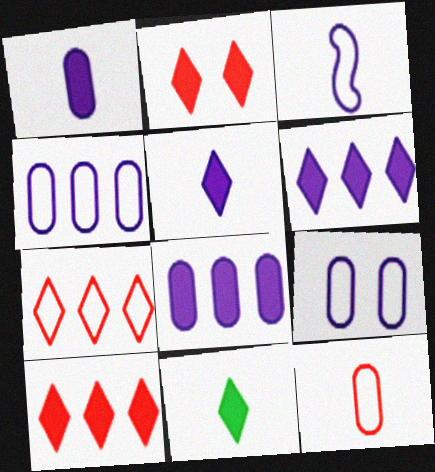[[2, 6, 11]]